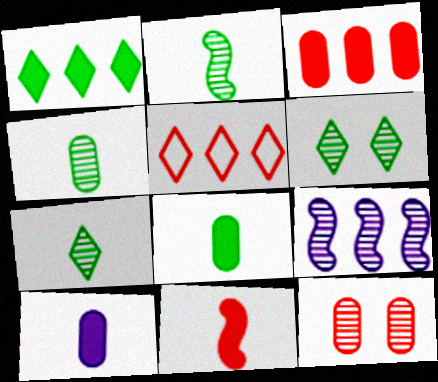[[2, 4, 7], 
[5, 11, 12], 
[7, 9, 12]]